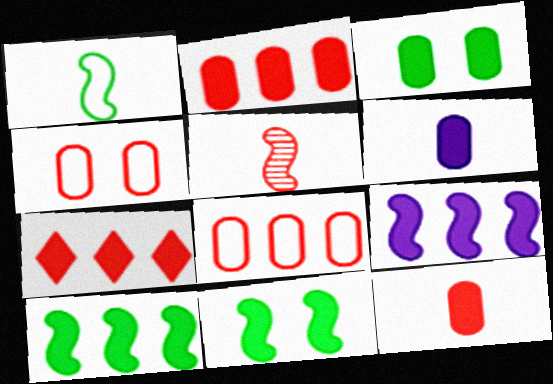[[2, 3, 6], 
[4, 5, 7], 
[6, 7, 11]]